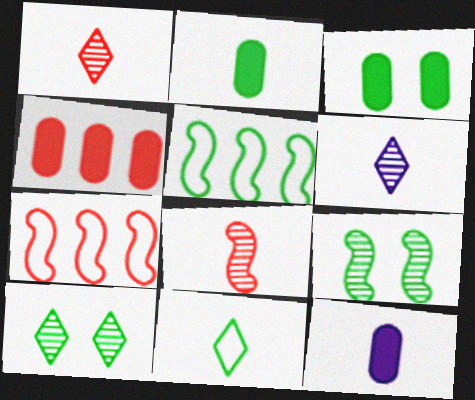[[2, 5, 10], 
[3, 4, 12], 
[3, 6, 7], 
[7, 10, 12], 
[8, 11, 12]]